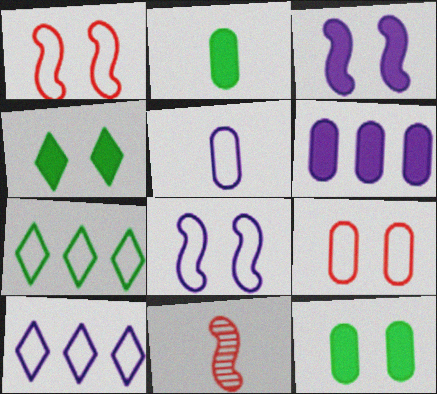[[1, 5, 7], 
[5, 8, 10], 
[10, 11, 12]]